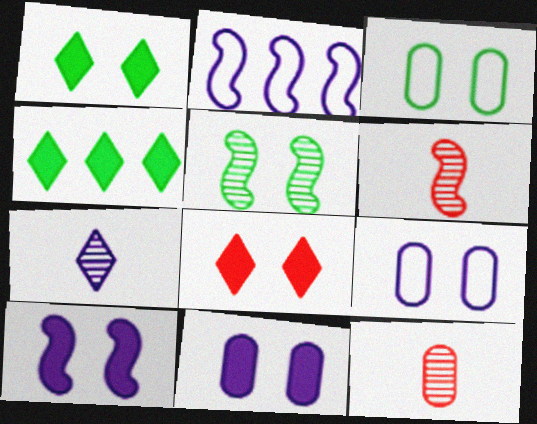[[1, 2, 12], 
[1, 3, 5], 
[2, 7, 11], 
[4, 6, 9], 
[5, 8, 9]]